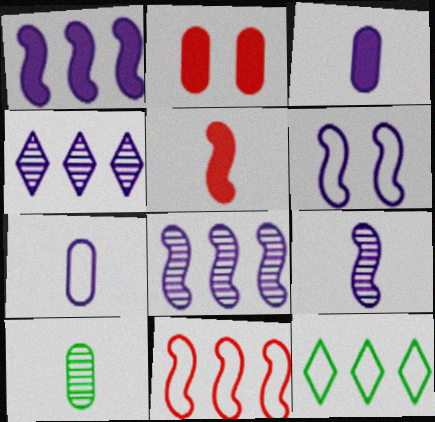[[1, 6, 9], 
[2, 9, 12], 
[3, 4, 6]]